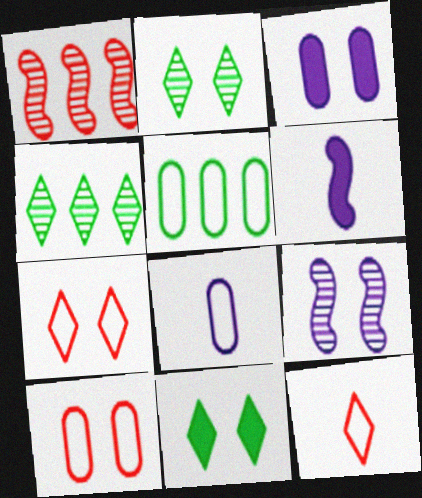[[1, 8, 11], 
[4, 6, 10], 
[5, 8, 10], 
[9, 10, 11]]